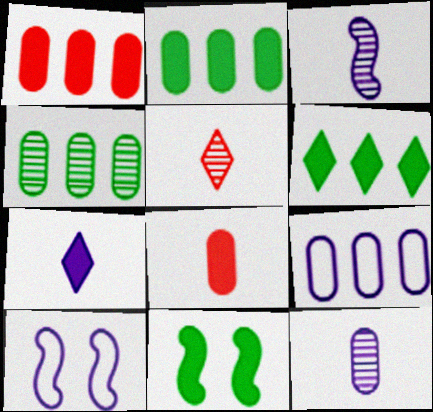[[1, 4, 9], 
[1, 7, 11], 
[2, 5, 10], 
[5, 9, 11]]